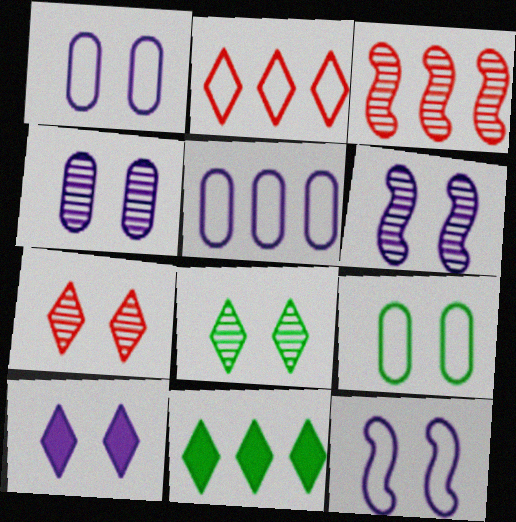[[1, 6, 10], 
[3, 5, 11], 
[4, 10, 12]]